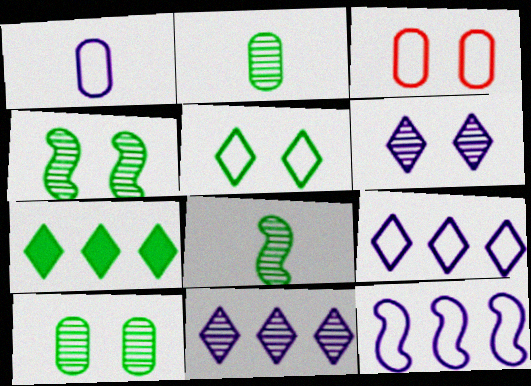[]